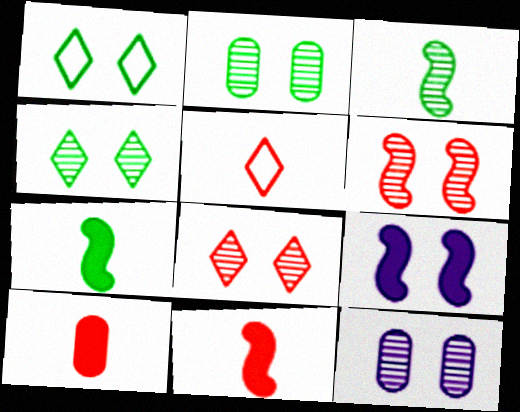[[4, 6, 12]]